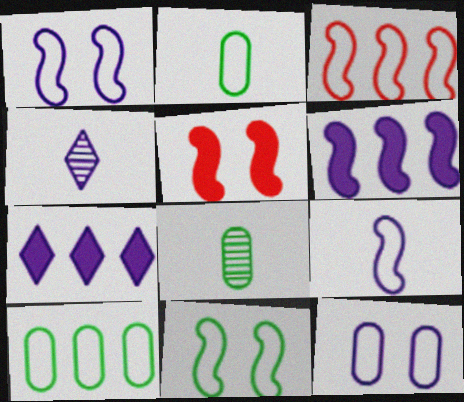[[3, 9, 11], 
[4, 5, 10], 
[4, 6, 12]]